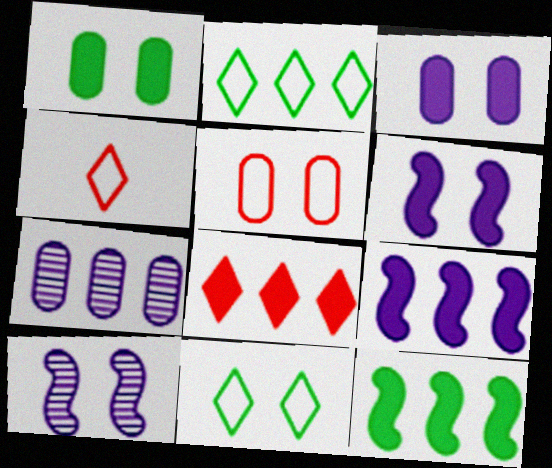[]